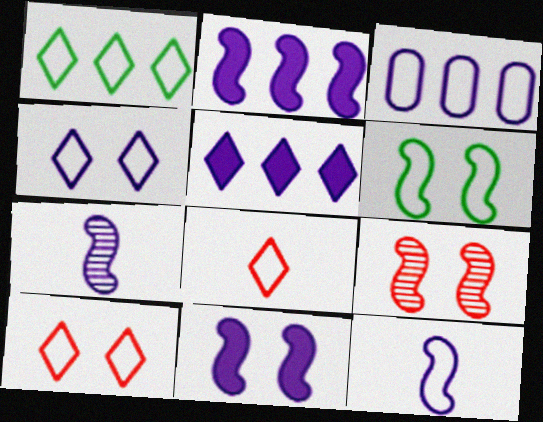[[1, 4, 8], 
[3, 4, 12], 
[3, 6, 8], 
[6, 9, 11]]